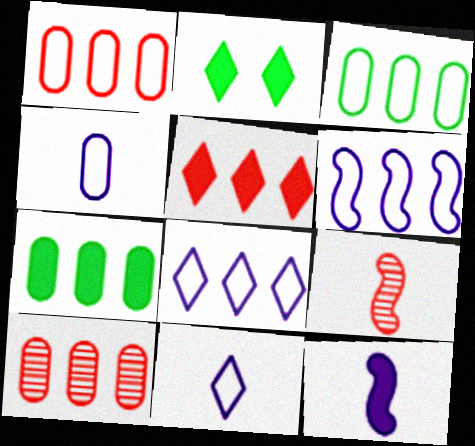[]